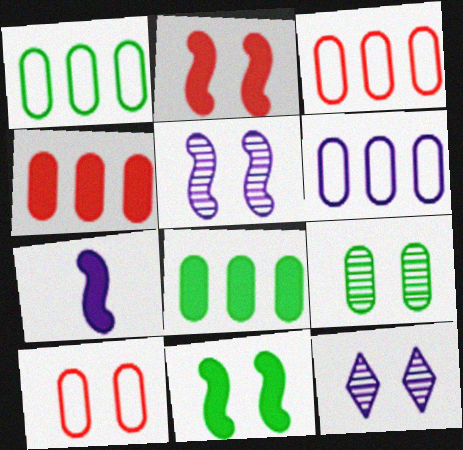[[1, 3, 6], 
[6, 7, 12], 
[10, 11, 12]]